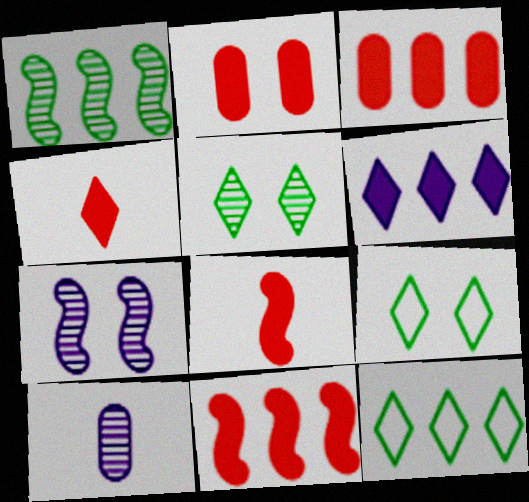[[2, 4, 11], 
[2, 7, 9], 
[9, 10, 11]]